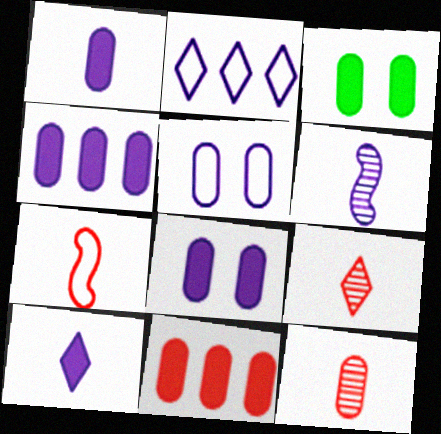[[1, 3, 11], 
[1, 4, 8], 
[2, 6, 8]]